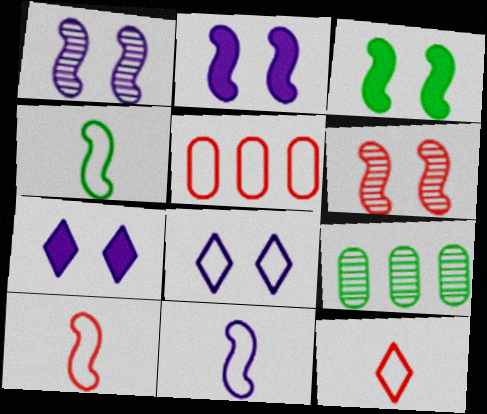[[2, 9, 12], 
[4, 5, 8], 
[4, 10, 11], 
[7, 9, 10]]